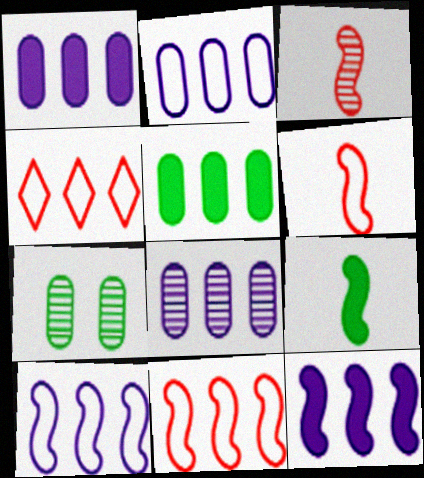[[1, 2, 8]]